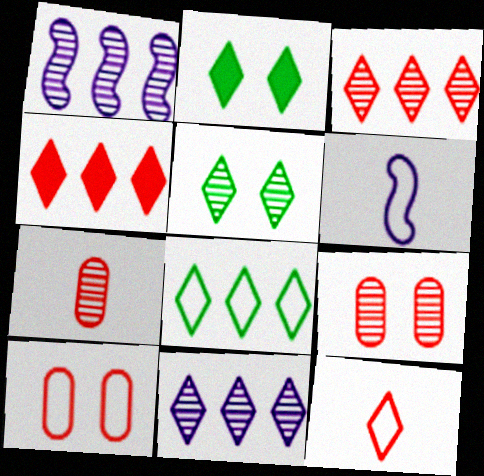[[1, 5, 7], 
[2, 11, 12], 
[4, 8, 11], 
[6, 8, 10]]